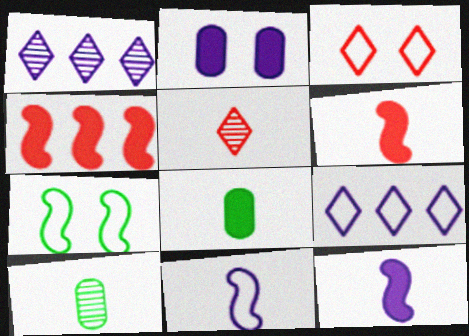[[1, 2, 11], 
[5, 8, 11]]